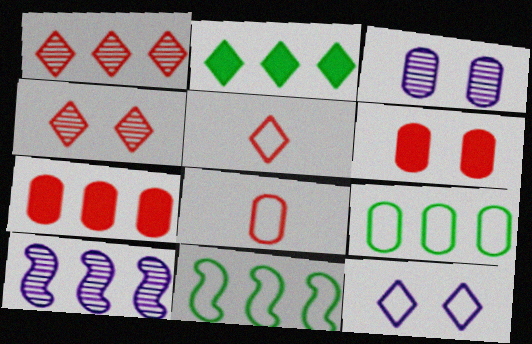[[8, 11, 12]]